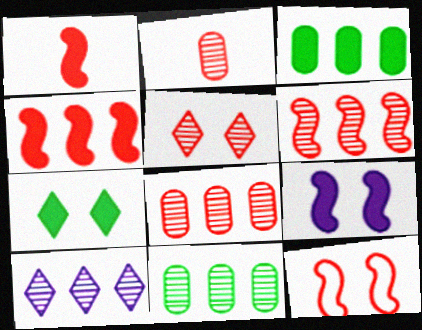[[1, 6, 12], 
[2, 5, 6], 
[6, 10, 11]]